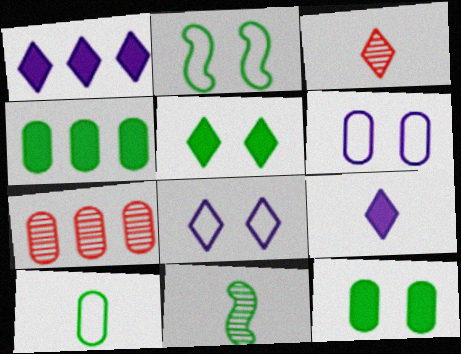[[2, 7, 9]]